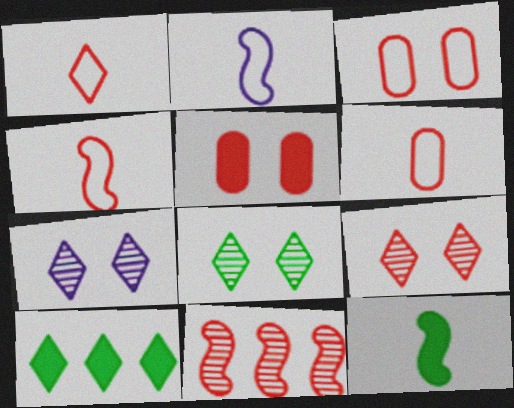[[1, 4, 6], 
[1, 5, 11], 
[1, 7, 10], 
[7, 8, 9]]